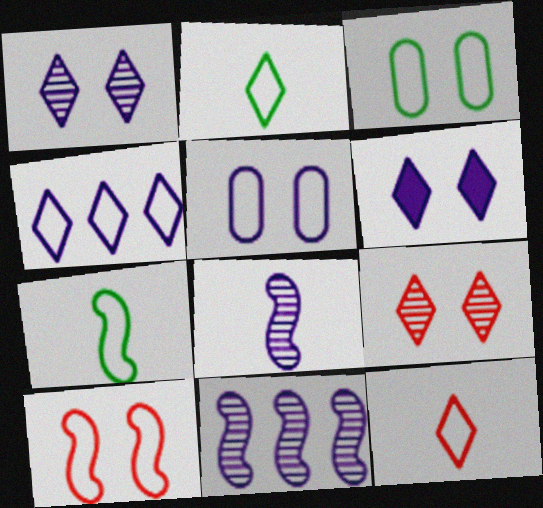[]